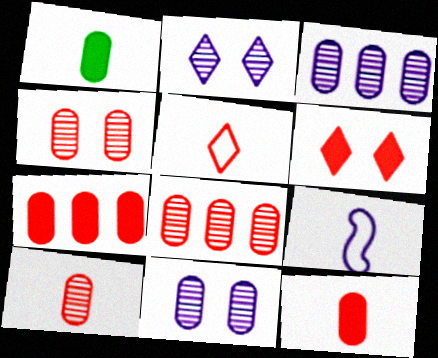[[4, 8, 10]]